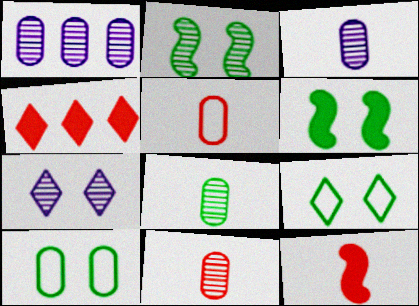[[1, 9, 12], 
[3, 8, 11]]